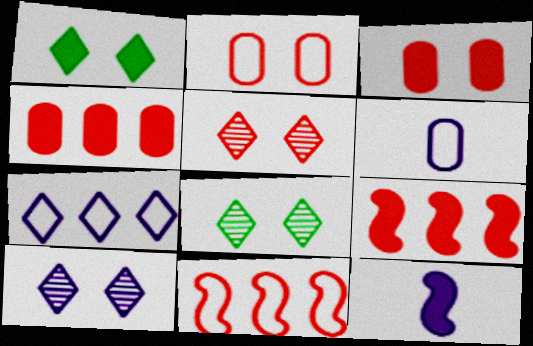[[1, 4, 12], 
[5, 8, 10], 
[6, 8, 9]]